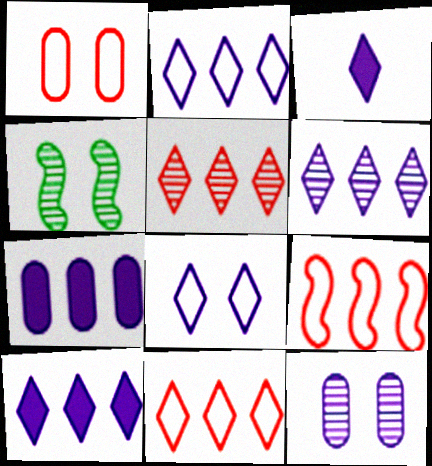[[2, 6, 10], 
[3, 6, 8]]